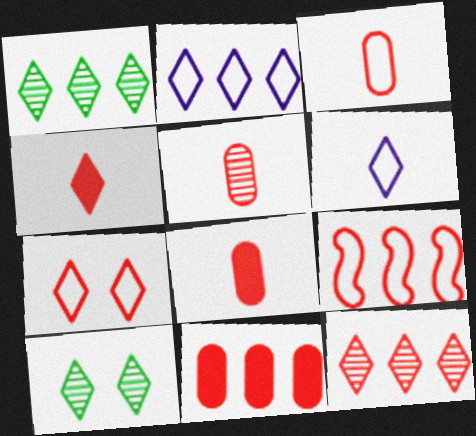[[2, 4, 10], 
[3, 5, 8], 
[3, 7, 9], 
[4, 7, 12], 
[9, 11, 12]]